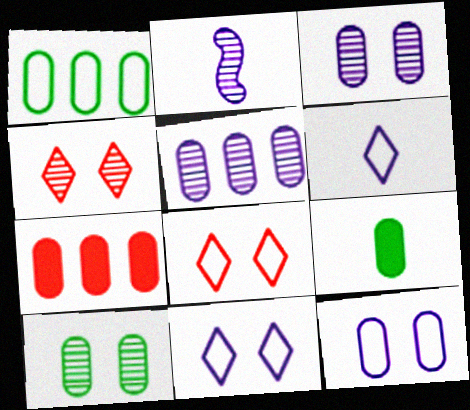[[1, 5, 7], 
[1, 9, 10]]